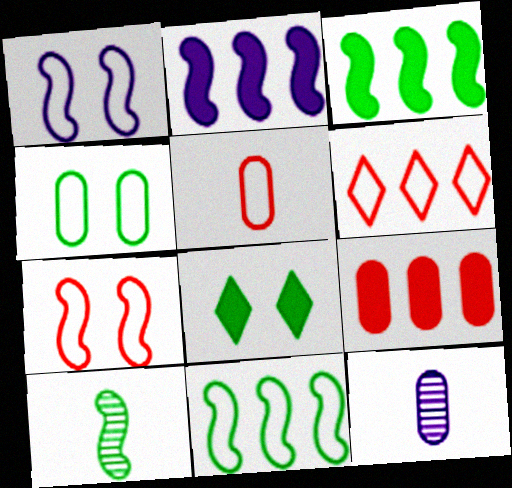[[2, 7, 10], 
[4, 9, 12], 
[5, 6, 7]]